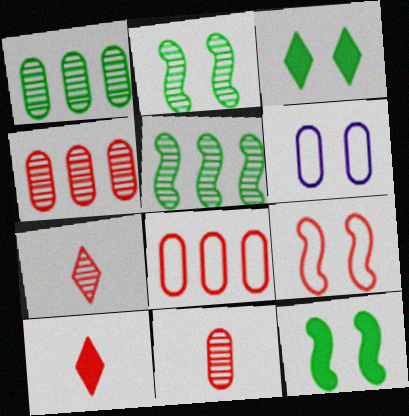[[4, 9, 10], 
[5, 6, 10]]